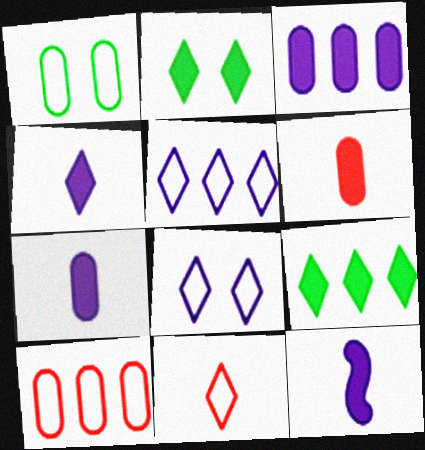[[4, 7, 12]]